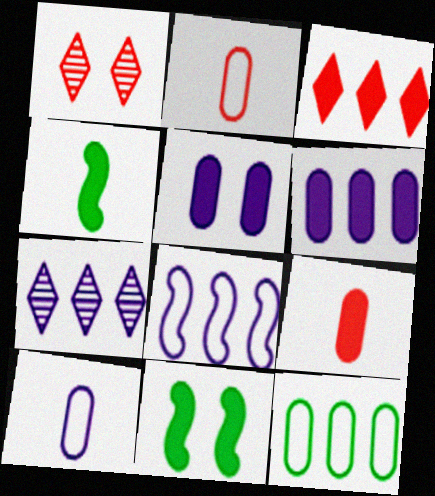[[2, 7, 11], 
[3, 4, 5], 
[6, 7, 8]]